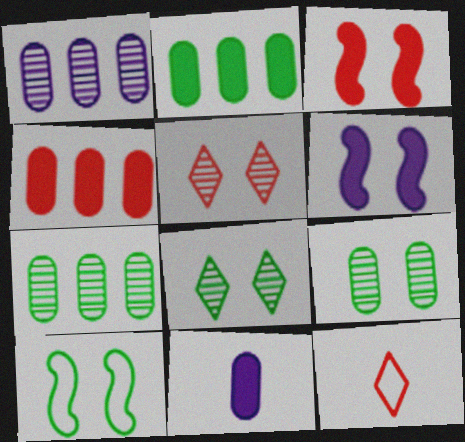[[6, 7, 12]]